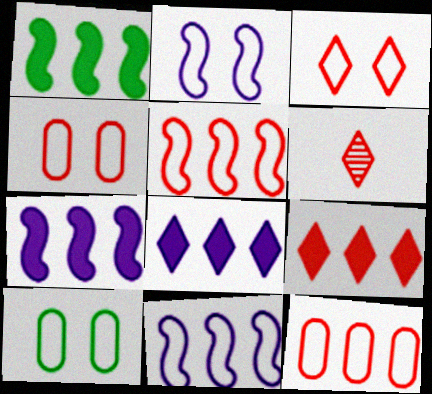[[2, 3, 10], 
[3, 6, 9], 
[6, 7, 10]]